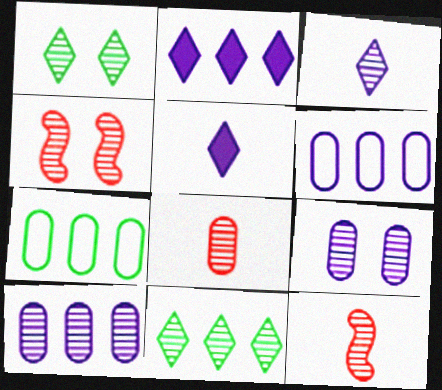[[1, 4, 9], 
[1, 10, 12], 
[4, 5, 7], 
[9, 11, 12]]